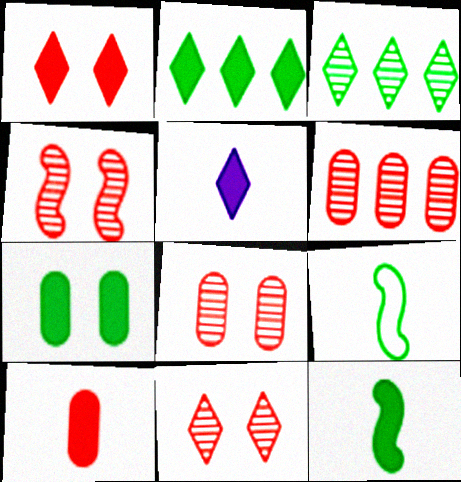[[1, 2, 5], 
[2, 7, 12], 
[3, 7, 9], 
[4, 8, 11], 
[5, 10, 12]]